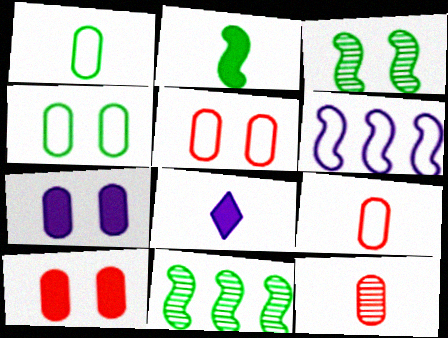[[5, 8, 11]]